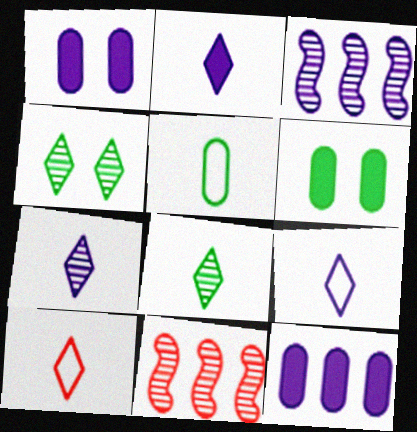[[1, 3, 9], 
[2, 7, 9], 
[2, 8, 10], 
[3, 6, 10], 
[6, 9, 11]]